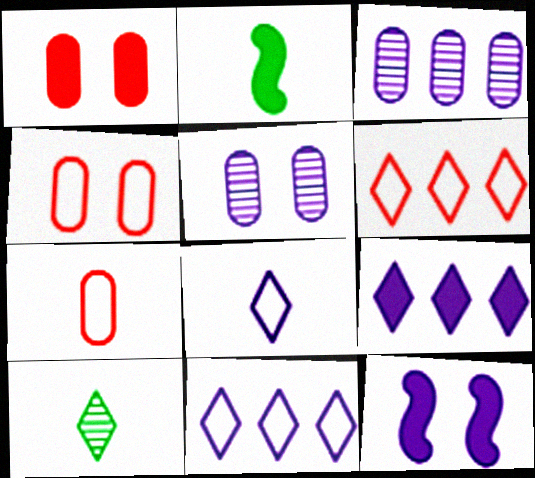[[1, 2, 9], 
[2, 5, 6], 
[3, 8, 12]]